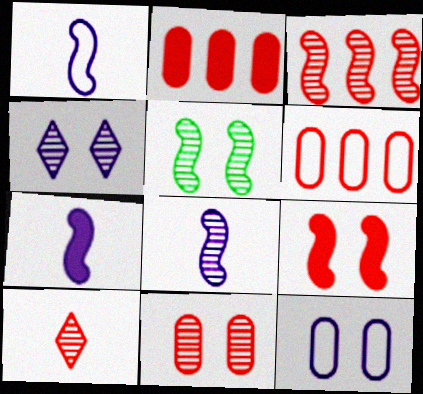[[1, 7, 8], 
[3, 5, 8], 
[3, 10, 11], 
[4, 5, 11], 
[6, 9, 10]]